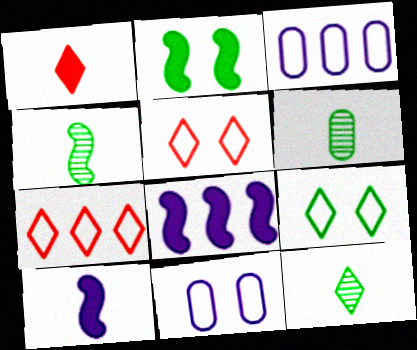[[4, 6, 12], 
[5, 6, 8]]